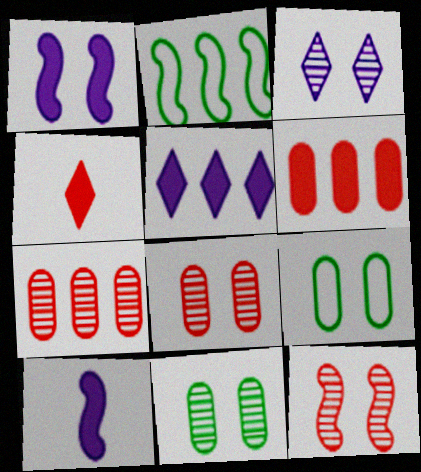[[2, 5, 7], 
[2, 10, 12], 
[3, 11, 12]]